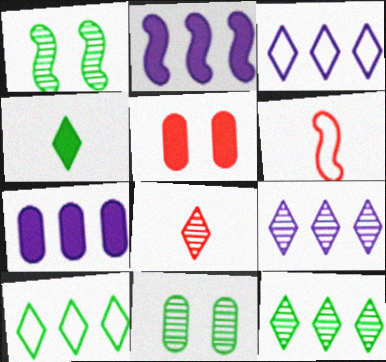[[1, 2, 6], 
[2, 4, 5]]